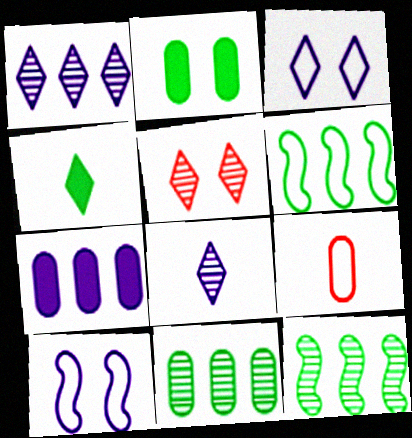[[2, 5, 10], 
[3, 6, 9], 
[7, 8, 10]]